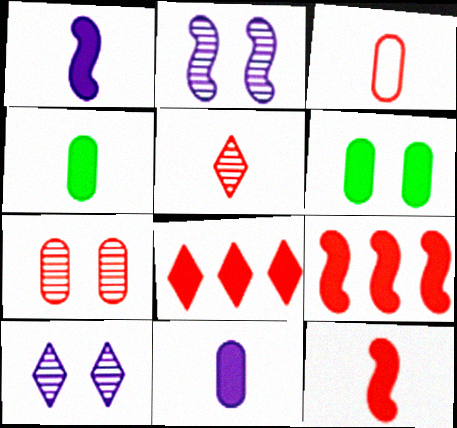[[1, 6, 8], 
[3, 5, 12]]